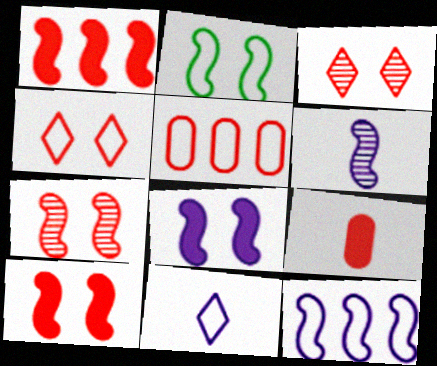[[1, 2, 6], 
[2, 5, 11], 
[2, 7, 8], 
[6, 8, 12]]